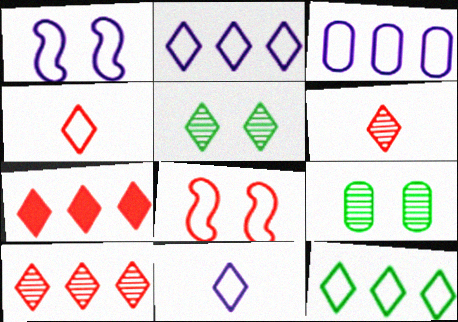[[1, 3, 11], 
[5, 7, 11]]